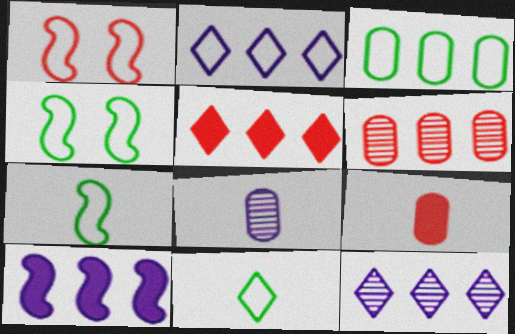[[3, 4, 11], 
[4, 5, 8], 
[4, 9, 12]]